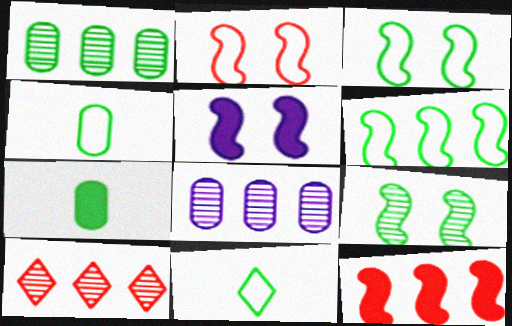[[2, 5, 9], 
[4, 5, 10]]